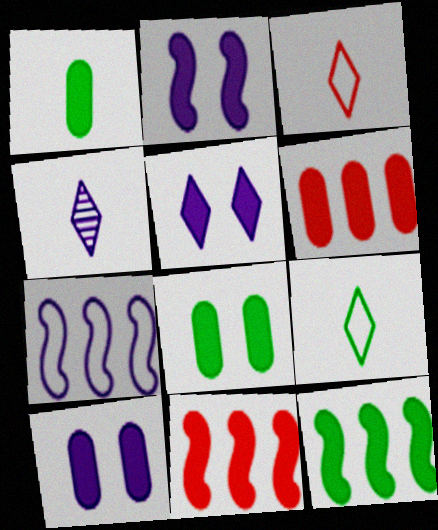[[1, 5, 11], 
[1, 6, 10], 
[2, 5, 10], 
[4, 7, 10]]